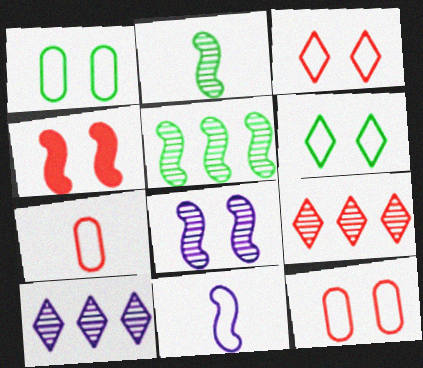[[4, 5, 11], 
[4, 7, 9]]